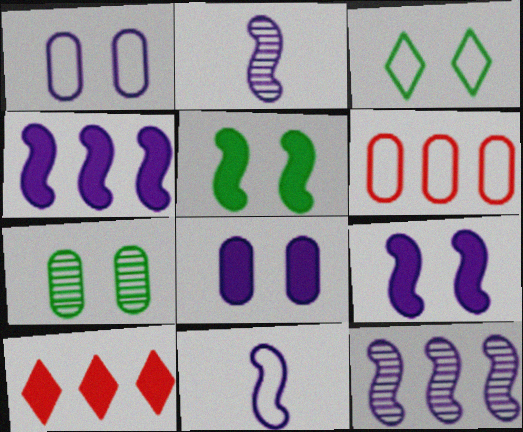[[3, 5, 7], 
[3, 6, 11], 
[7, 10, 11], 
[9, 11, 12]]